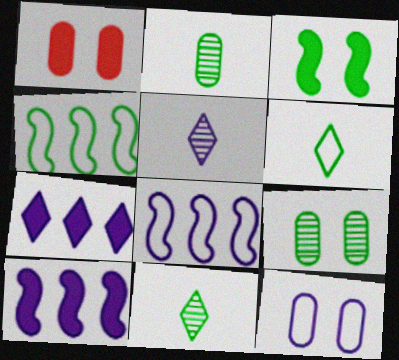[[1, 4, 5], 
[1, 8, 11], 
[1, 9, 12], 
[5, 10, 12]]